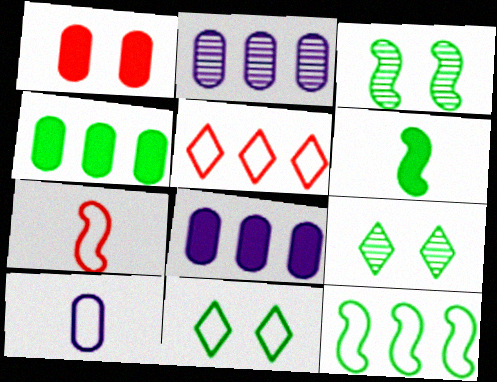[[3, 6, 12], 
[7, 8, 9]]